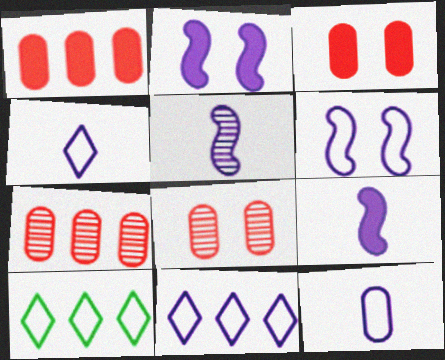[[3, 5, 10], 
[6, 11, 12], 
[8, 9, 10]]